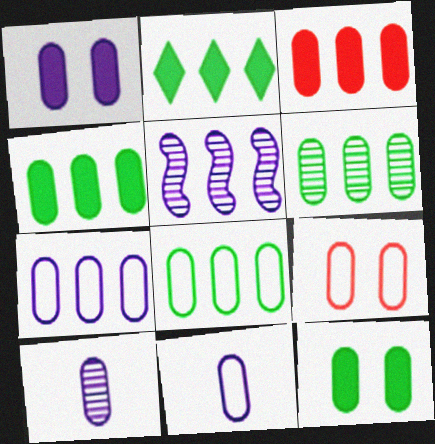[[1, 7, 10], 
[3, 6, 7], 
[4, 6, 8], 
[4, 9, 10], 
[8, 9, 11]]